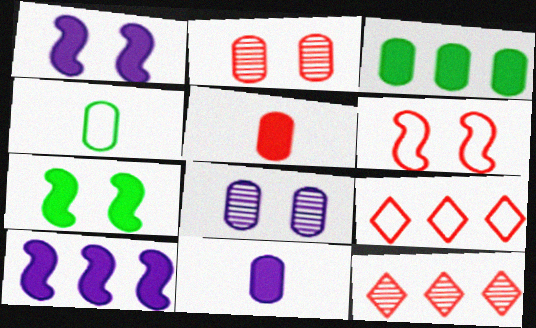[[1, 4, 12], 
[5, 6, 12]]